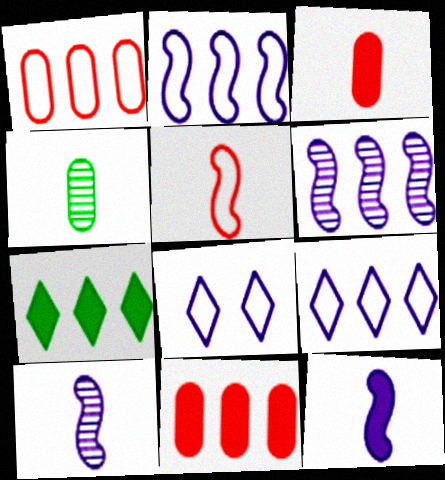[[1, 6, 7]]